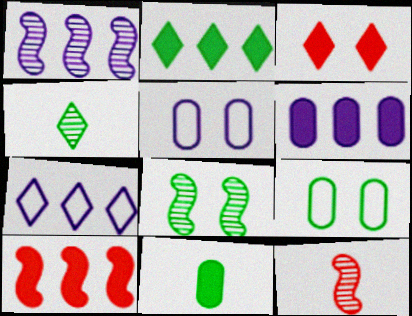[[1, 6, 7], 
[1, 8, 12], 
[2, 5, 12], 
[2, 6, 10], 
[3, 4, 7], 
[3, 5, 8], 
[4, 5, 10]]